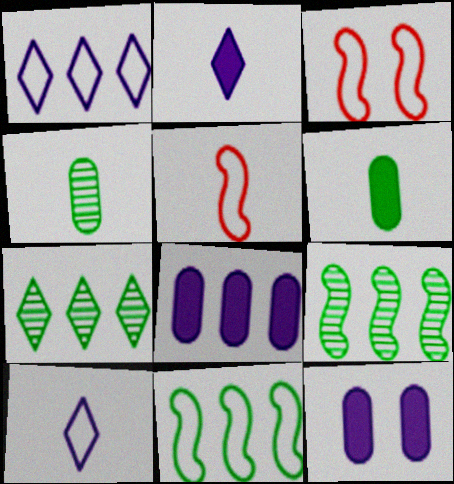[[2, 4, 5], 
[5, 7, 12]]